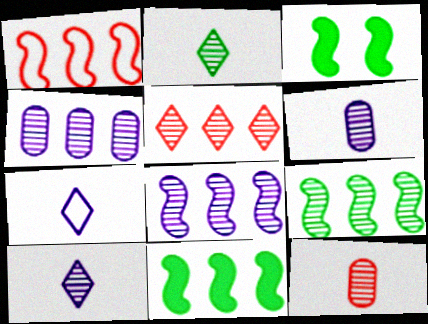[[1, 8, 11], 
[4, 5, 9]]